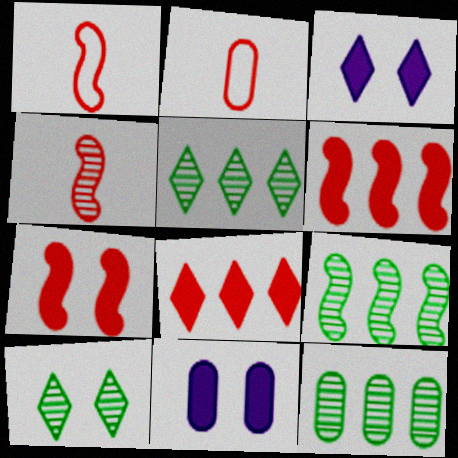[[1, 3, 12], 
[1, 5, 11], 
[2, 3, 9], 
[2, 11, 12], 
[5, 9, 12]]